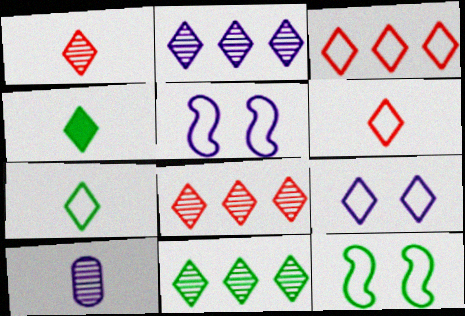[[2, 8, 11], 
[3, 7, 9], 
[4, 8, 9]]